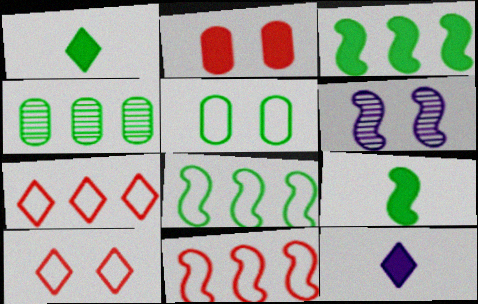[[2, 3, 12], 
[6, 9, 11]]